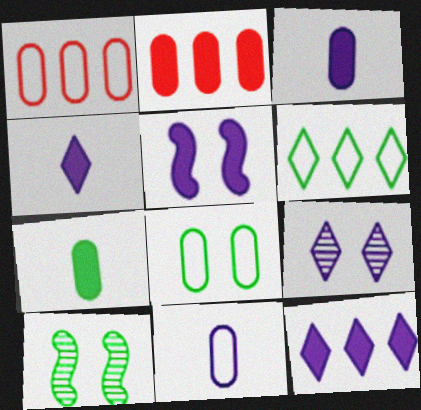[[1, 4, 10], 
[1, 8, 11], 
[3, 5, 12], 
[6, 7, 10]]